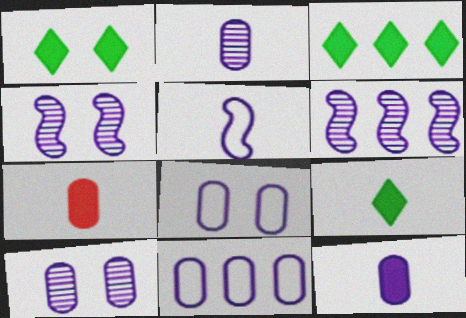[[1, 3, 9], 
[10, 11, 12]]